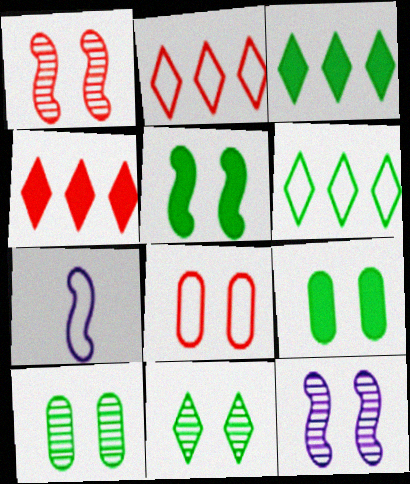[[4, 7, 10], 
[6, 7, 8]]